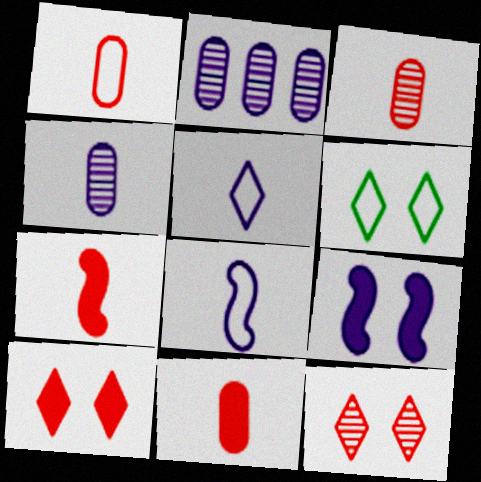[[1, 3, 11], 
[2, 5, 9], 
[2, 6, 7]]